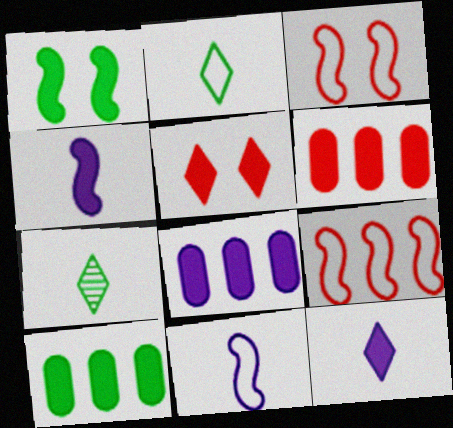[[1, 6, 12], 
[3, 7, 8], 
[4, 5, 10], 
[6, 8, 10]]